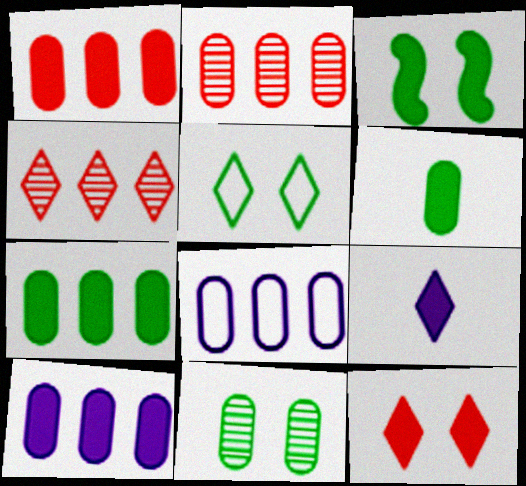[[1, 3, 9], 
[1, 7, 10], 
[2, 7, 8], 
[3, 5, 11], 
[4, 5, 9]]